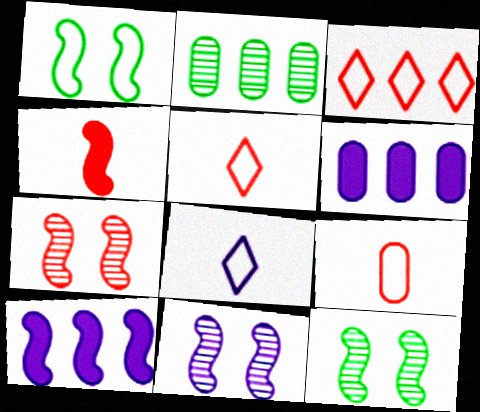[[2, 3, 10], 
[5, 6, 12], 
[6, 8, 11], 
[7, 11, 12]]